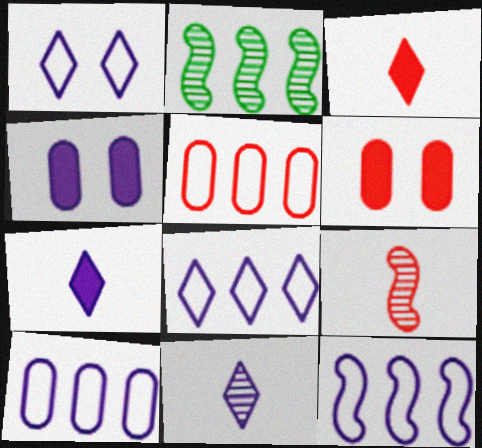[[4, 11, 12], 
[8, 10, 12]]